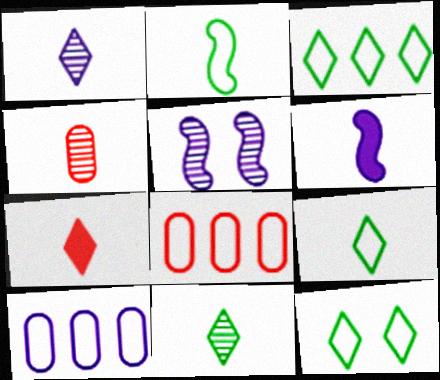[[1, 7, 9], 
[3, 9, 12], 
[4, 6, 9]]